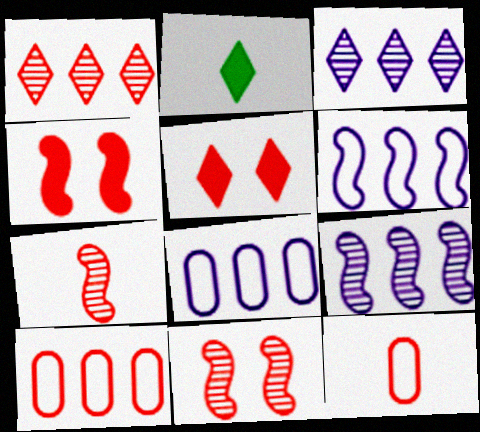[[1, 4, 12], 
[2, 8, 11], 
[5, 7, 10]]